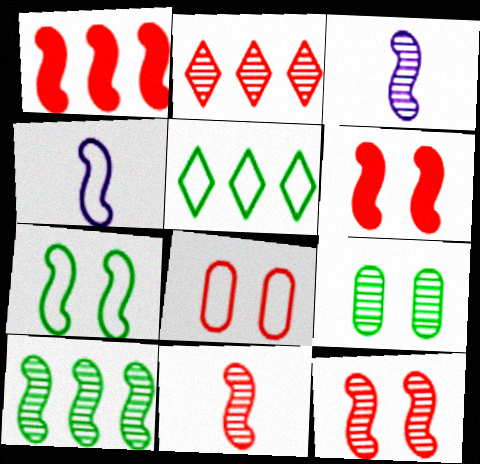[[1, 3, 7], 
[2, 3, 9], 
[3, 10, 12], 
[4, 5, 8], 
[4, 6, 10]]